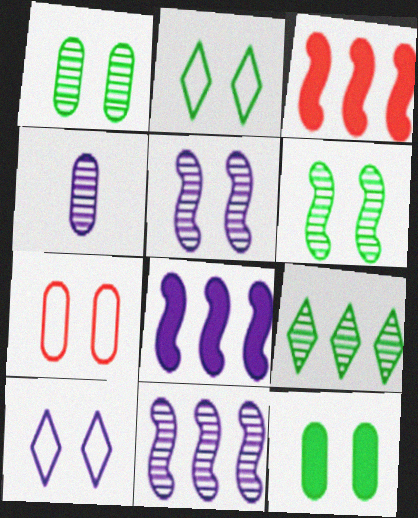[[2, 3, 4], 
[2, 6, 12], 
[4, 8, 10]]